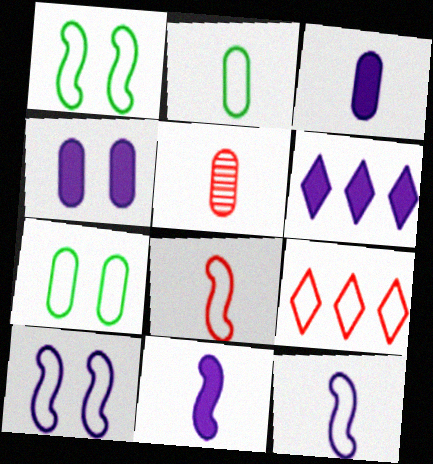[[1, 5, 6], 
[2, 3, 5], 
[2, 9, 10], 
[4, 6, 11], 
[7, 9, 12]]